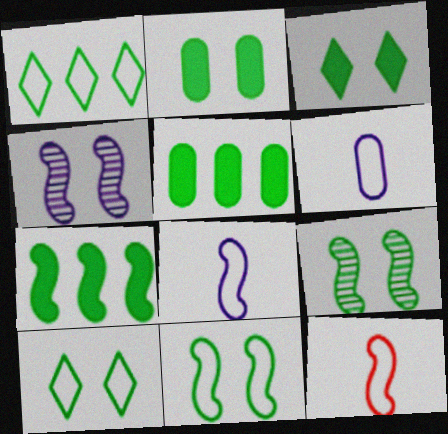[[2, 9, 10], 
[4, 7, 12]]